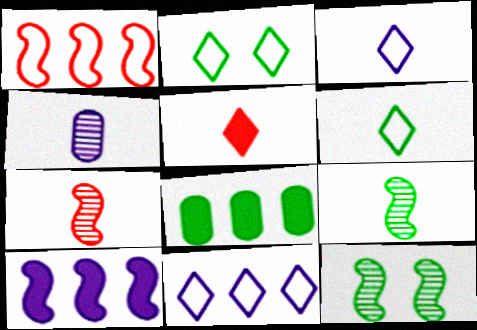[[2, 8, 9], 
[6, 8, 12]]